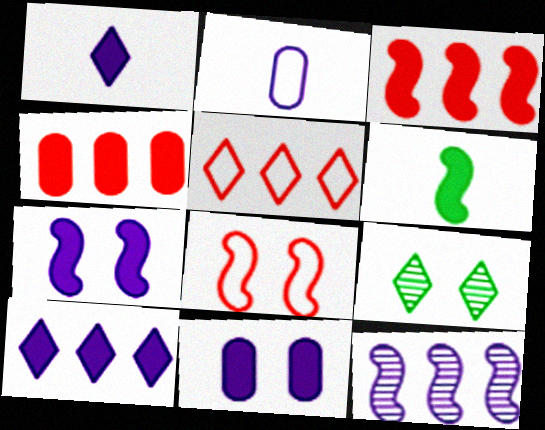[[1, 5, 9], 
[2, 3, 9], 
[3, 6, 7], 
[6, 8, 12], 
[8, 9, 11]]